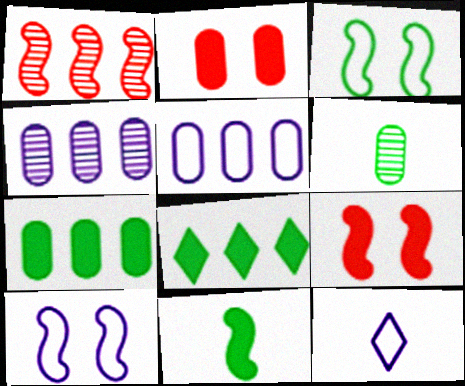[[1, 5, 8], 
[1, 10, 11], 
[2, 5, 6], 
[3, 6, 8], 
[5, 10, 12]]